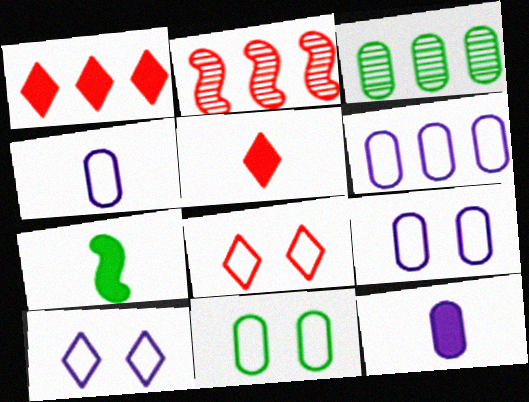[[4, 6, 9], 
[5, 7, 12]]